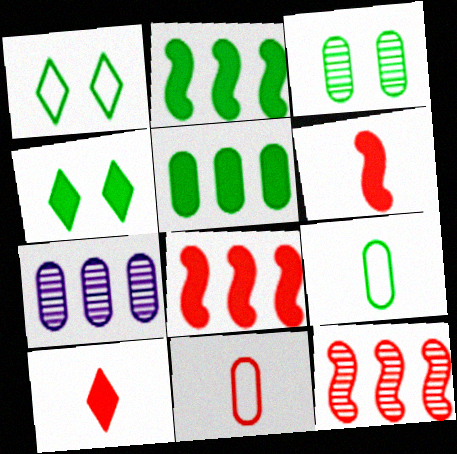[[1, 6, 7], 
[3, 5, 9]]